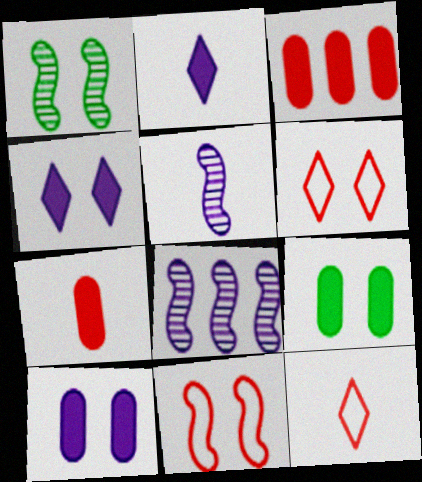[[1, 6, 10], 
[8, 9, 12]]